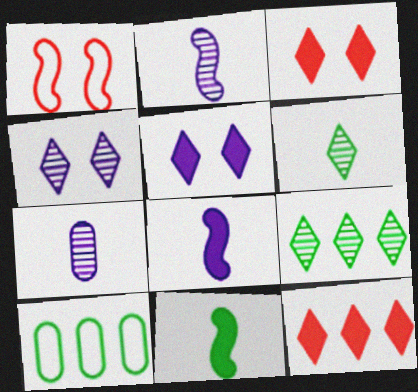[[2, 3, 10]]